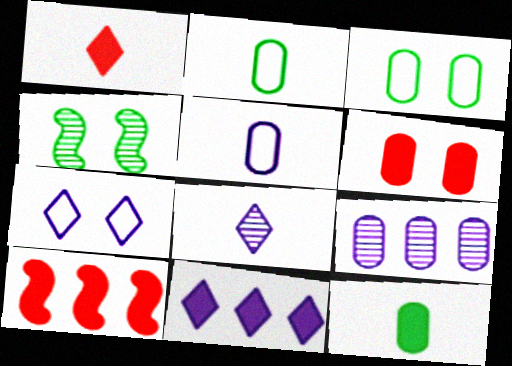[[1, 6, 10], 
[2, 6, 9], 
[3, 8, 10], 
[4, 6, 7], 
[7, 8, 11]]